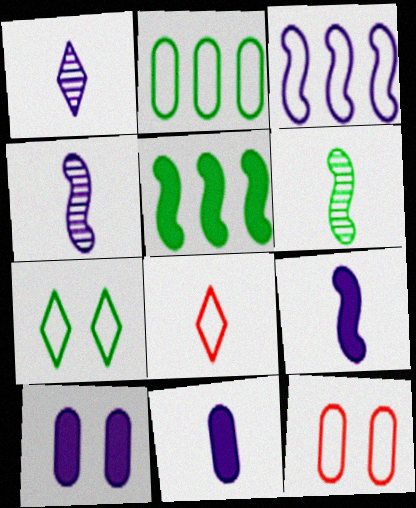[[1, 3, 10], 
[1, 5, 12], 
[6, 8, 11]]